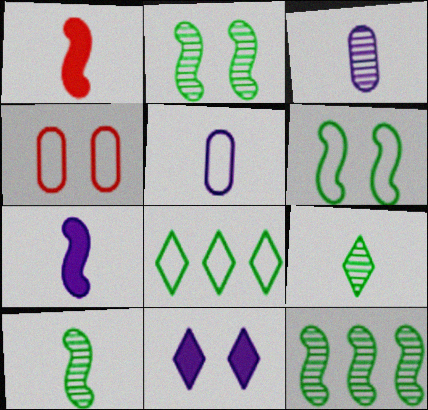[[1, 5, 9], 
[2, 4, 11], 
[2, 10, 12]]